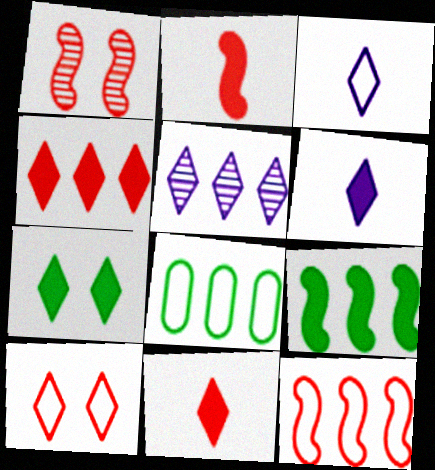[[1, 2, 12], 
[1, 6, 8], 
[4, 6, 7]]